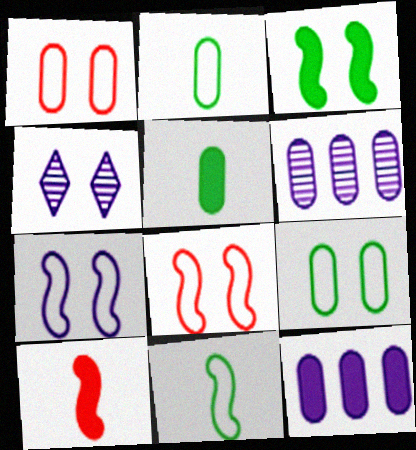[[1, 3, 4], 
[1, 5, 6]]